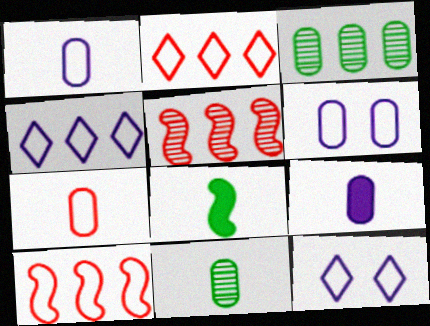[[7, 9, 11]]